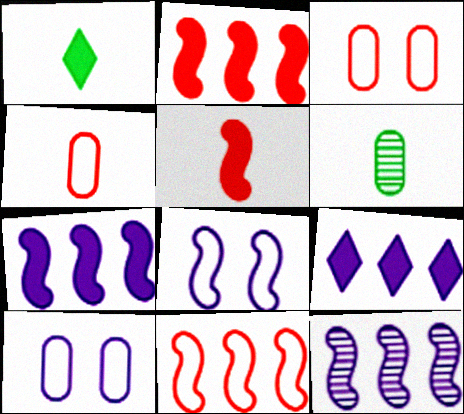[[1, 3, 12]]